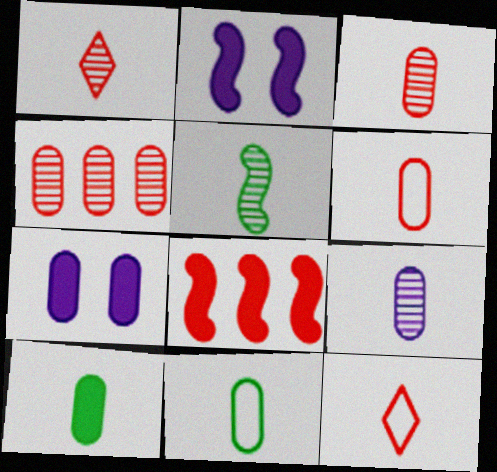[[1, 5, 9], 
[4, 7, 11], 
[6, 9, 10]]